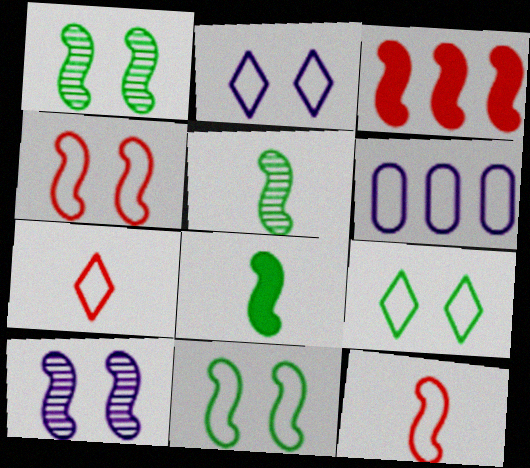[[6, 7, 11], 
[6, 9, 12]]